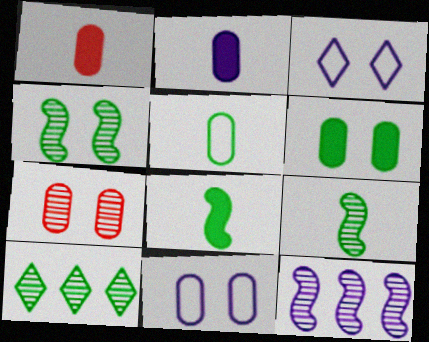[[2, 3, 12], 
[6, 7, 11]]